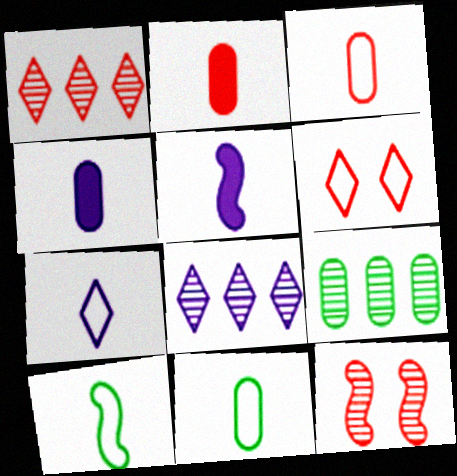[[3, 7, 10], 
[5, 6, 9]]